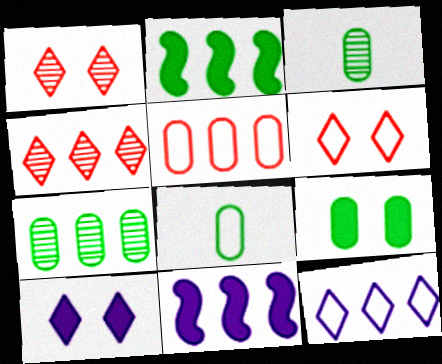[[1, 8, 11], 
[3, 6, 11], 
[7, 8, 9]]